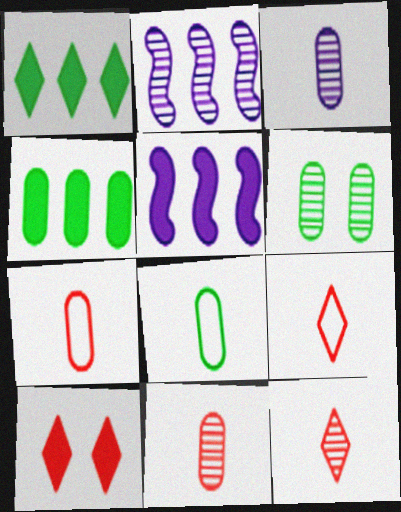[[2, 6, 12], 
[2, 8, 10], 
[4, 6, 8], 
[5, 6, 9]]